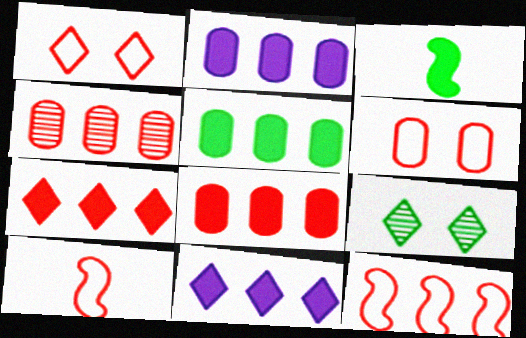[[2, 5, 8], 
[2, 9, 10], 
[4, 7, 12]]